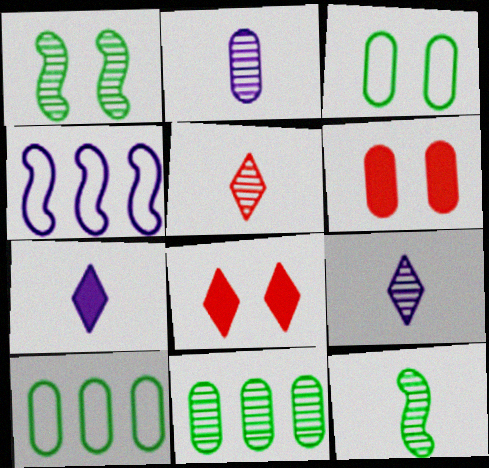[[2, 5, 12], 
[2, 6, 10]]